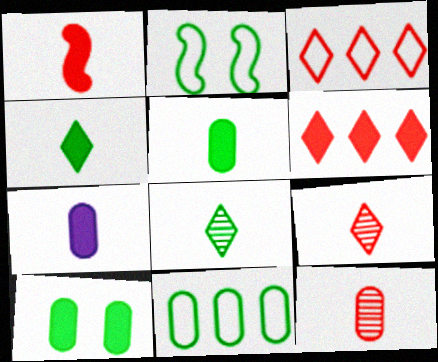[[1, 4, 7]]